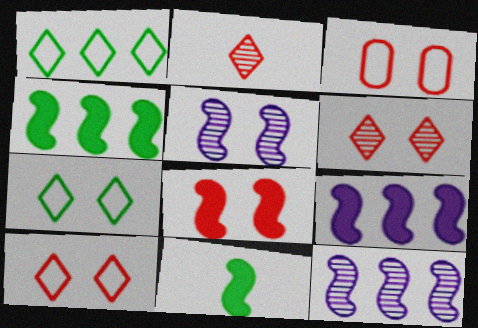[[3, 6, 8], 
[8, 9, 11]]